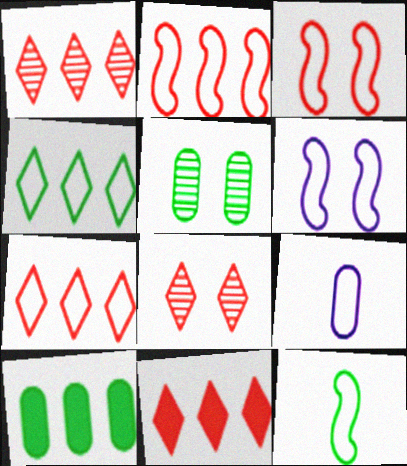[[1, 7, 11], 
[2, 6, 12], 
[3, 4, 9]]